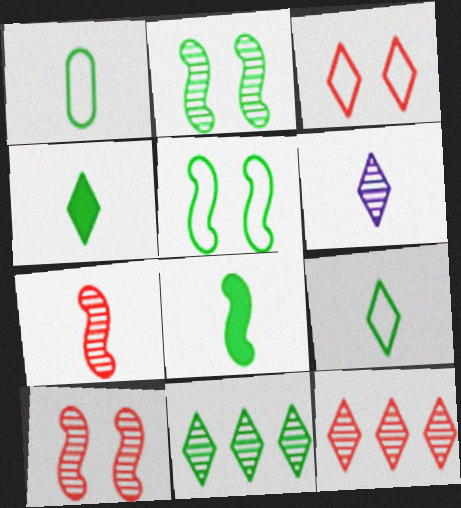[]